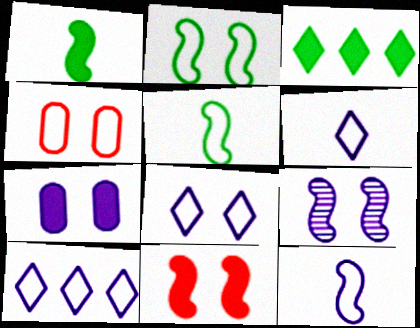[[2, 4, 8], 
[2, 9, 11], 
[4, 5, 10], 
[6, 8, 10], 
[7, 8, 9]]